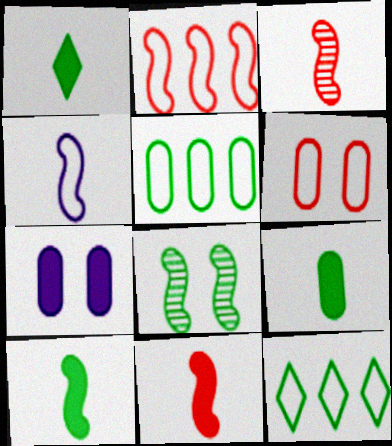[[1, 5, 8], 
[1, 9, 10], 
[3, 4, 10], 
[3, 7, 12], 
[4, 6, 12], 
[8, 9, 12]]